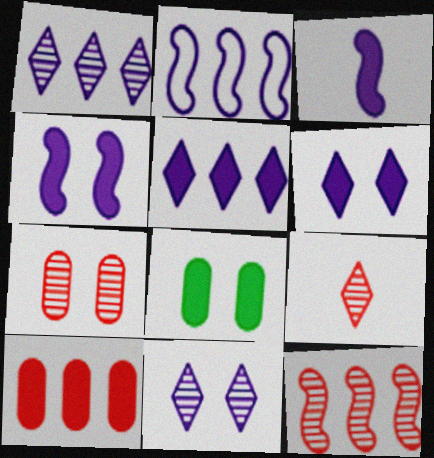[[2, 8, 9], 
[7, 9, 12]]